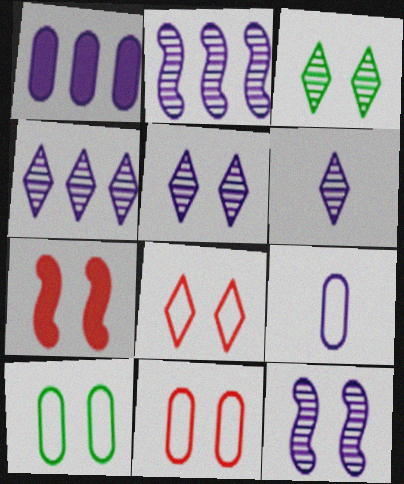[[4, 5, 6], 
[5, 7, 10]]